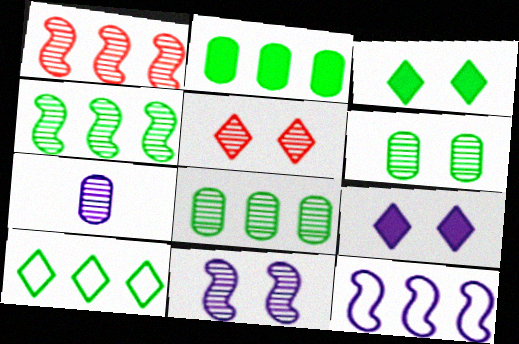[[2, 4, 10], 
[4, 5, 7], 
[5, 6, 11], 
[7, 9, 12]]